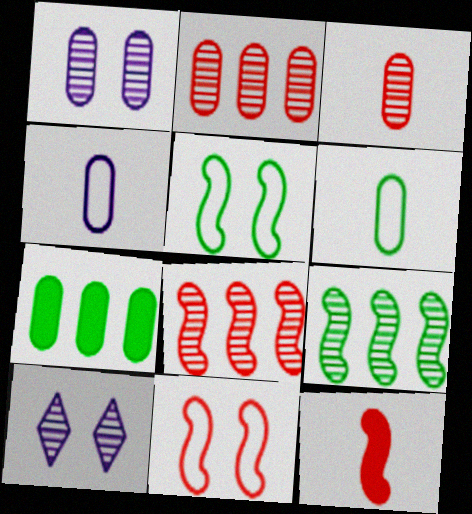[[3, 9, 10], 
[8, 11, 12]]